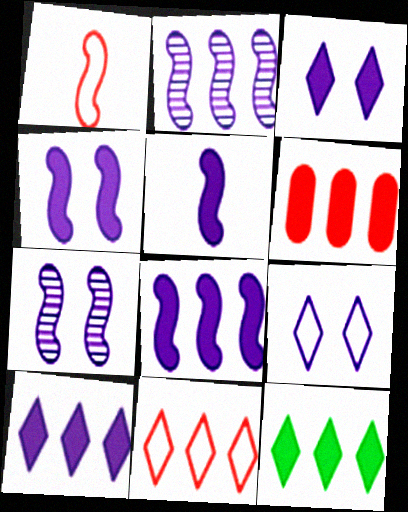[[4, 5, 8], 
[6, 8, 12]]